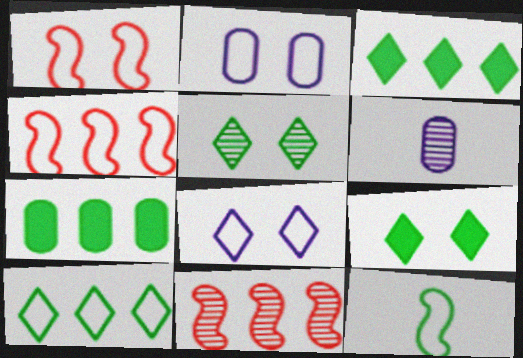[[1, 3, 6], 
[4, 6, 9], 
[5, 6, 11], 
[5, 7, 12]]